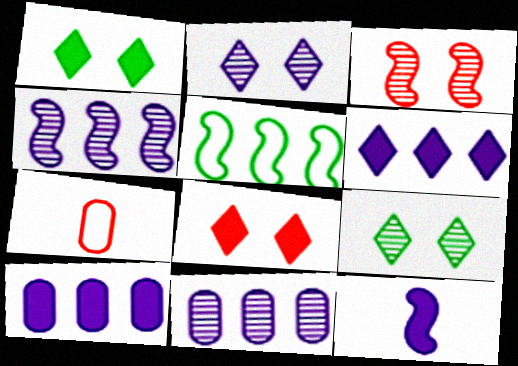[[1, 4, 7], 
[3, 5, 12]]